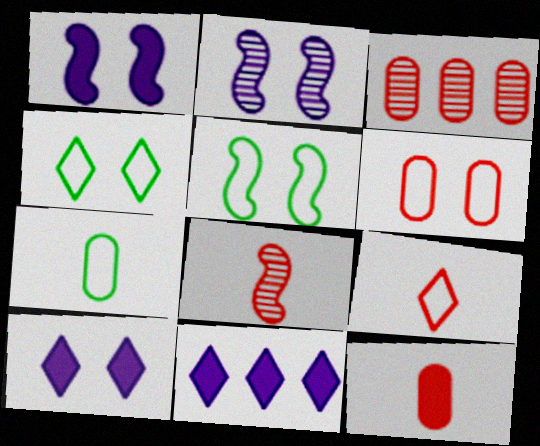[[3, 6, 12], 
[8, 9, 12]]